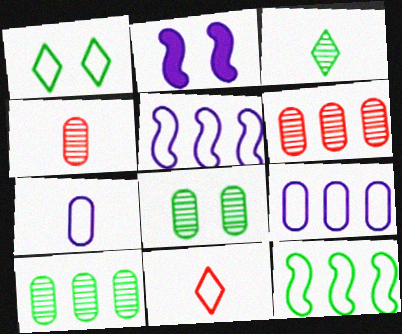[[2, 10, 11]]